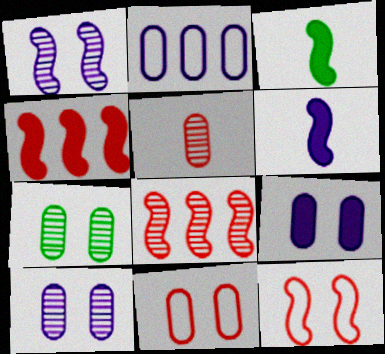[[7, 9, 11]]